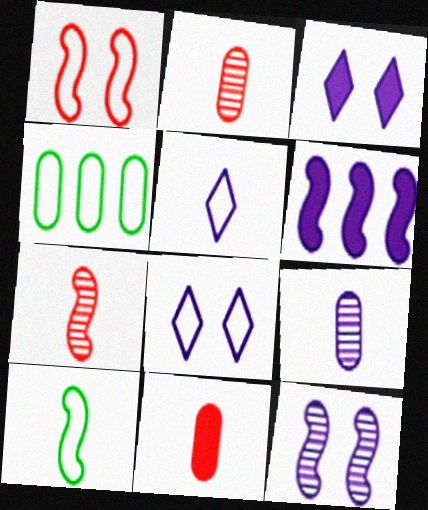[[1, 4, 5], 
[3, 4, 7], 
[6, 8, 9]]